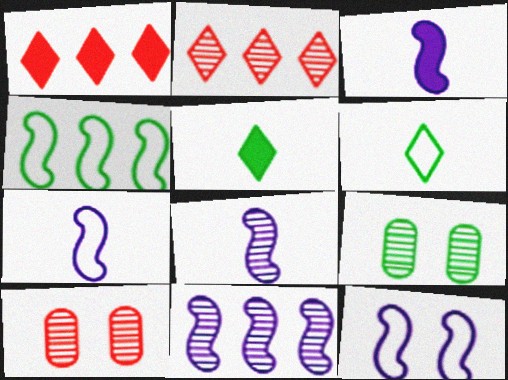[[1, 7, 9], 
[2, 8, 9], 
[3, 7, 8], 
[3, 11, 12], 
[4, 5, 9]]